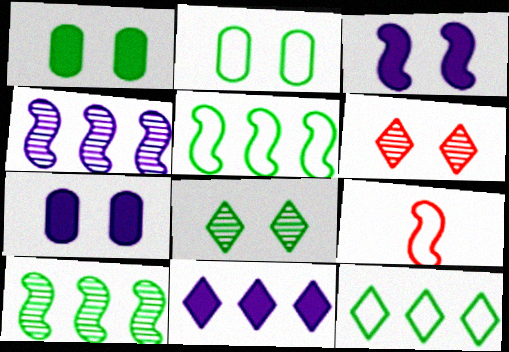[[2, 3, 6], 
[3, 9, 10]]